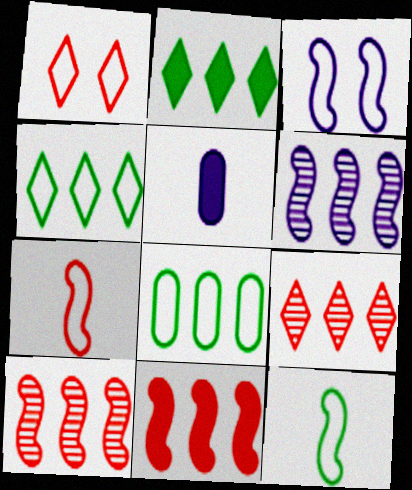[]